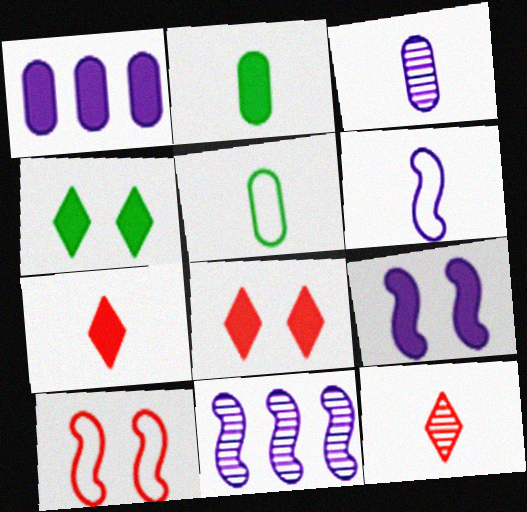[[2, 6, 12], 
[5, 8, 11], 
[6, 9, 11]]